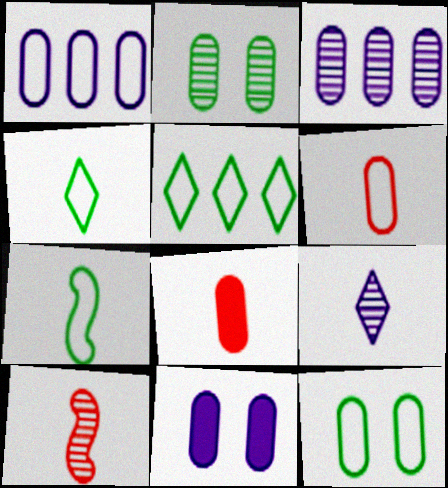[[1, 2, 8], 
[1, 6, 12], 
[3, 8, 12], 
[5, 7, 12], 
[5, 10, 11], 
[7, 8, 9]]